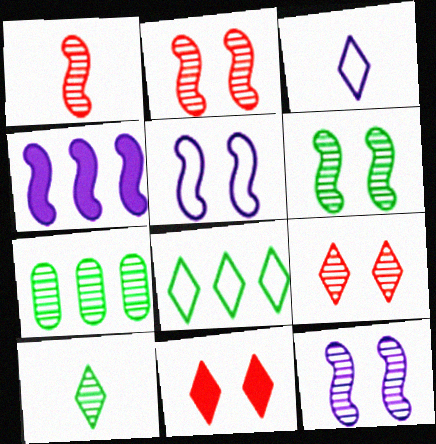[[2, 6, 12], 
[6, 7, 10]]